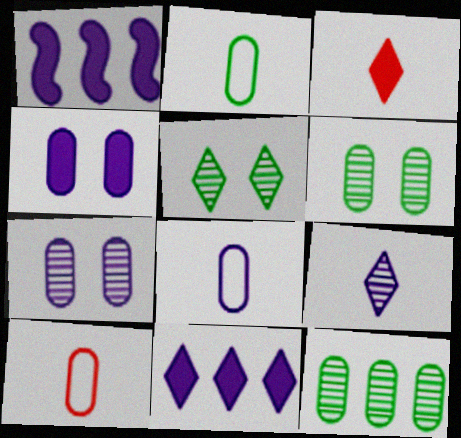[[1, 5, 10], 
[2, 8, 10], 
[4, 10, 12]]